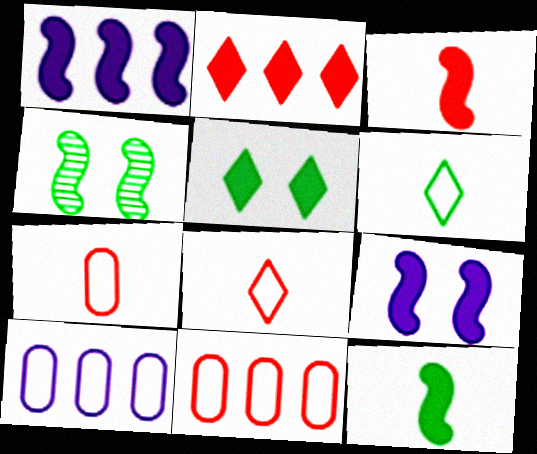[]